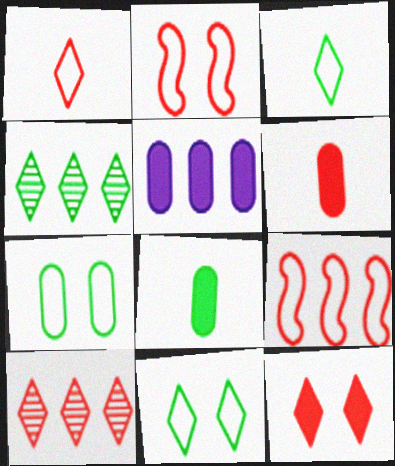[[1, 10, 12], 
[2, 6, 10], 
[4, 5, 9]]